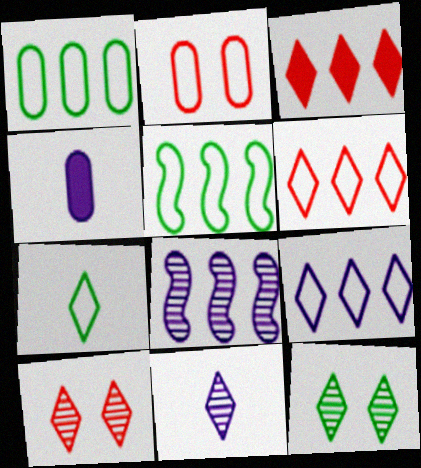[[1, 3, 8], 
[4, 5, 10]]